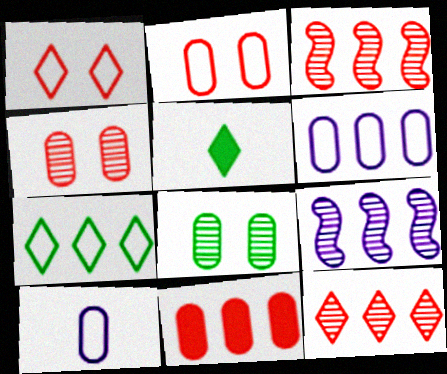[[2, 5, 9], 
[7, 9, 11], 
[8, 10, 11]]